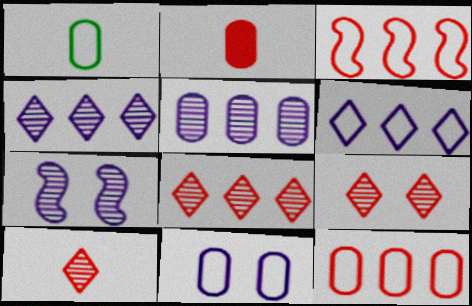[[1, 11, 12], 
[2, 3, 9], 
[8, 9, 10]]